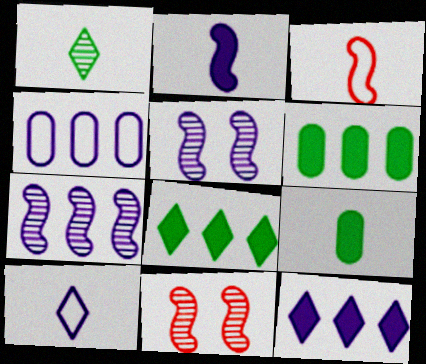[[4, 7, 12], 
[6, 10, 11]]